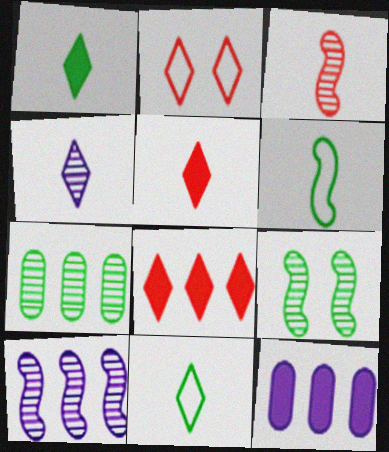[[3, 9, 10], 
[4, 5, 11]]